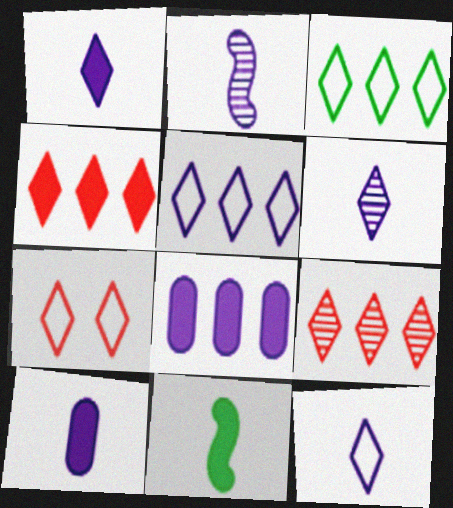[[1, 6, 12], 
[2, 10, 12], 
[3, 7, 12]]